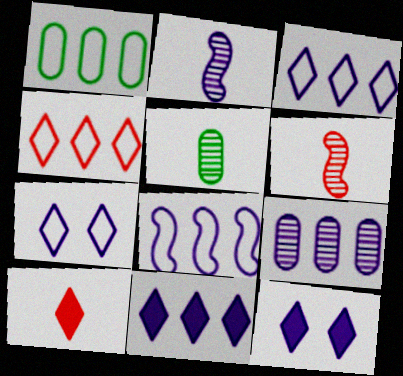[[1, 4, 8], 
[1, 6, 12], 
[8, 9, 11]]